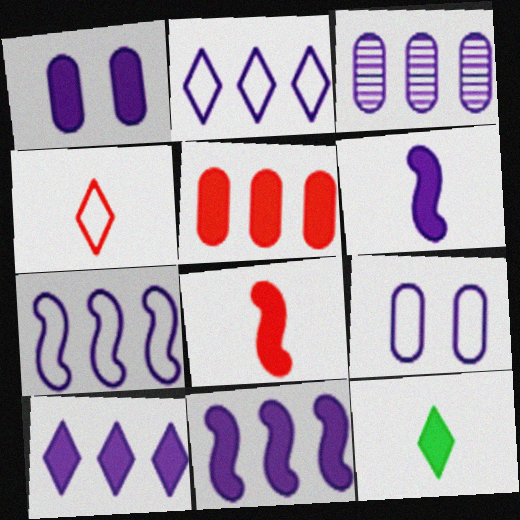[[1, 6, 10], 
[2, 3, 11], 
[3, 7, 10]]